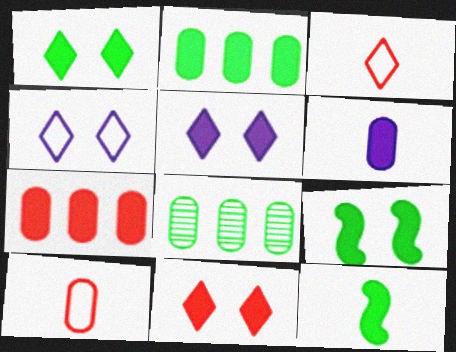[[1, 2, 12], 
[1, 5, 11], 
[5, 7, 12]]